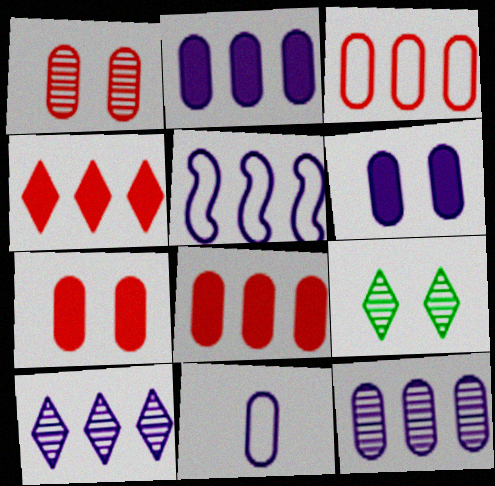[[2, 5, 10], 
[6, 11, 12]]